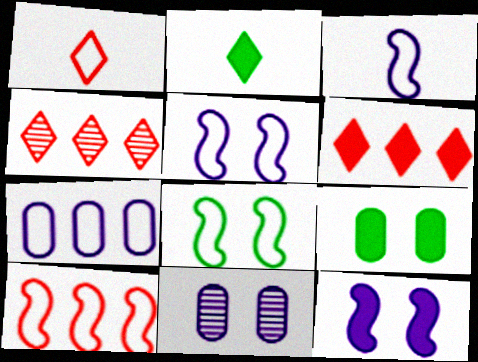[[1, 7, 8], 
[2, 10, 11], 
[3, 4, 9], 
[3, 8, 10]]